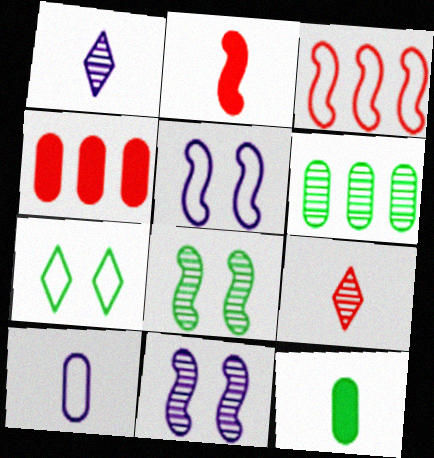[[3, 7, 10], 
[6, 9, 11]]